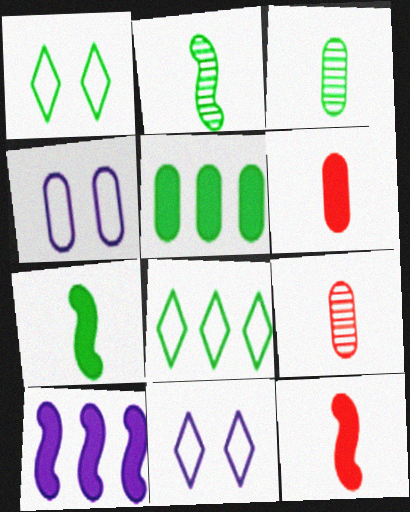[[1, 2, 5], 
[1, 9, 10], 
[4, 5, 9]]